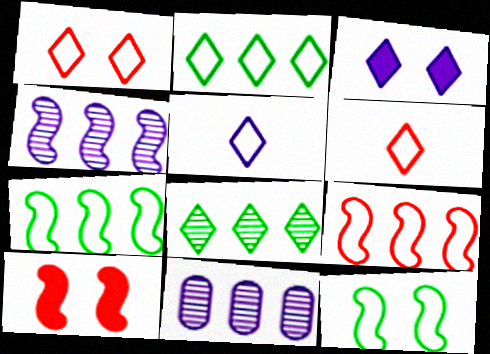[[1, 2, 5], 
[3, 6, 8]]